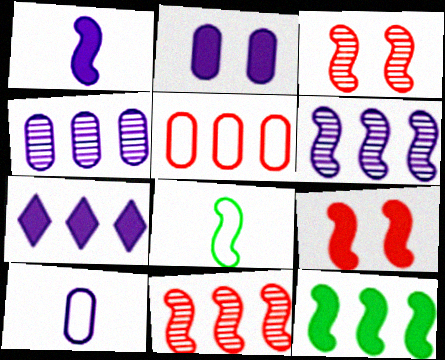[[1, 2, 7], 
[1, 9, 12], 
[2, 4, 10], 
[6, 8, 9]]